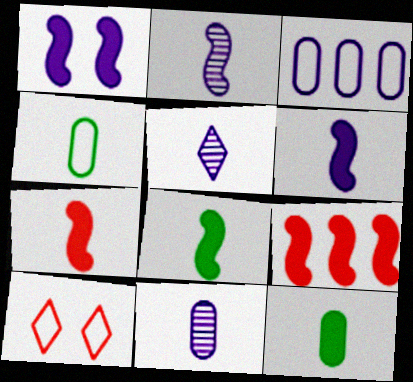[[1, 3, 5], 
[1, 8, 9], 
[2, 5, 11], 
[4, 5, 7], 
[6, 7, 8]]